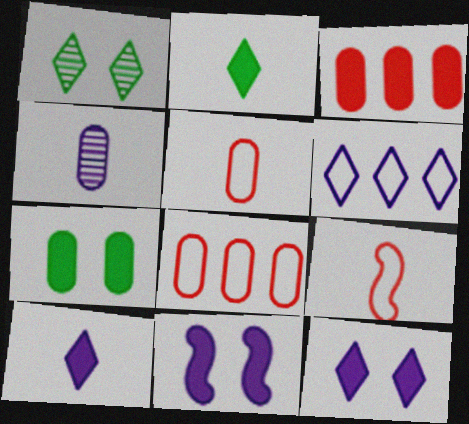[[2, 3, 11], 
[2, 4, 9], 
[4, 6, 11], 
[4, 7, 8]]